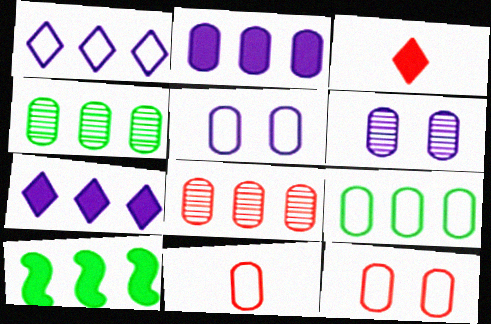[[1, 8, 10], 
[2, 8, 9], 
[5, 9, 11]]